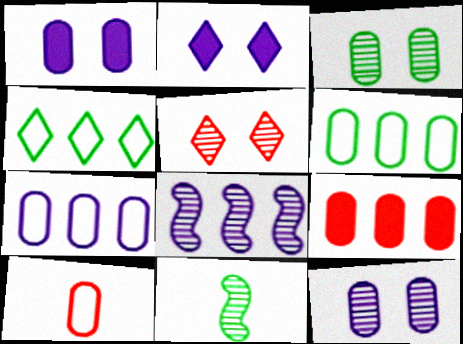[[4, 8, 9]]